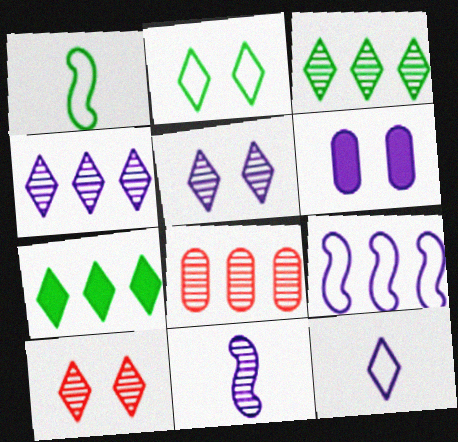[[7, 8, 9], 
[7, 10, 12]]